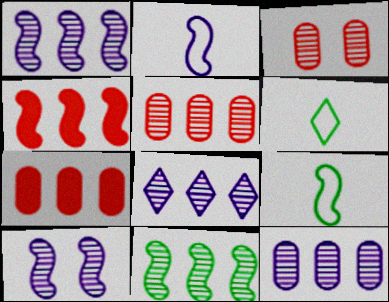[[1, 8, 12], 
[4, 9, 10], 
[5, 8, 11], 
[6, 7, 10]]